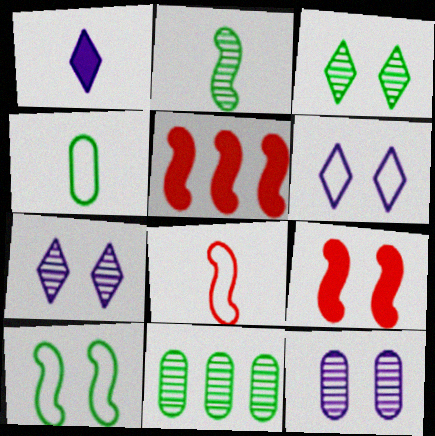[[2, 3, 11], 
[4, 5, 7]]